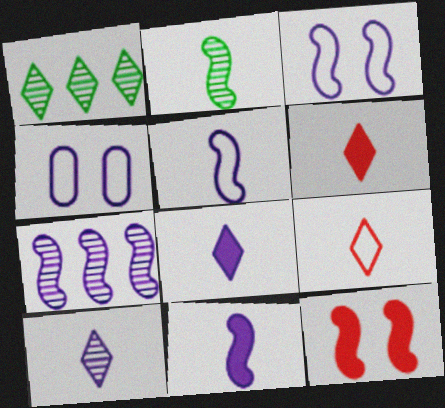[[3, 7, 11], 
[4, 7, 8]]